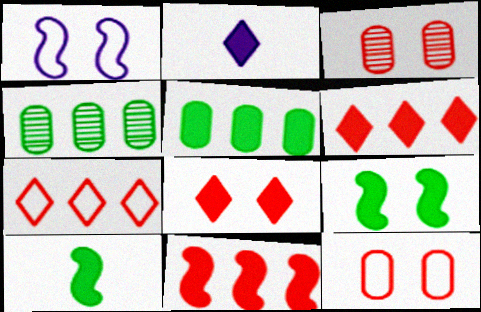[]